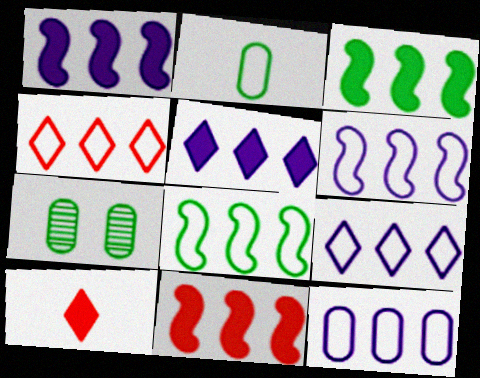[[1, 3, 11], 
[4, 8, 12], 
[6, 7, 10], 
[6, 9, 12]]